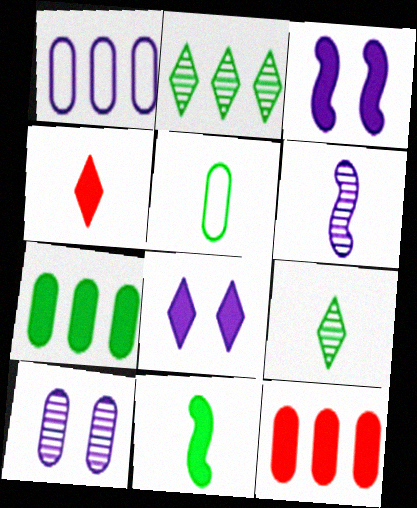[[1, 6, 8], 
[3, 4, 7], 
[4, 5, 6], 
[5, 9, 11], 
[5, 10, 12], 
[8, 11, 12]]